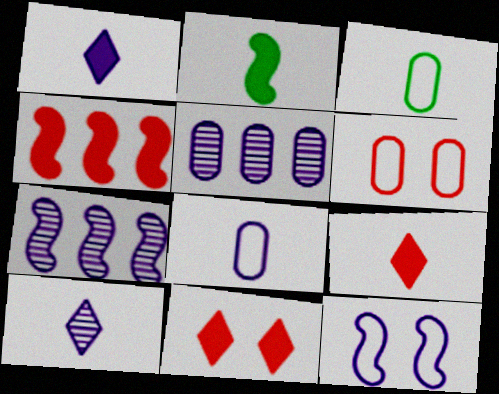[[1, 5, 12], 
[3, 7, 11]]